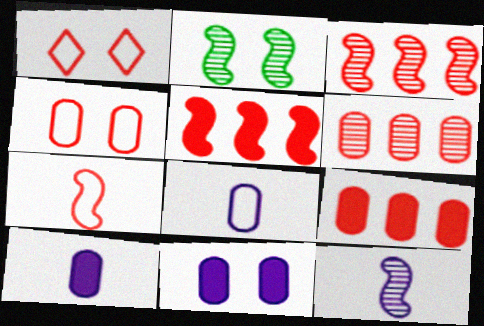[[1, 2, 11], 
[2, 3, 12]]